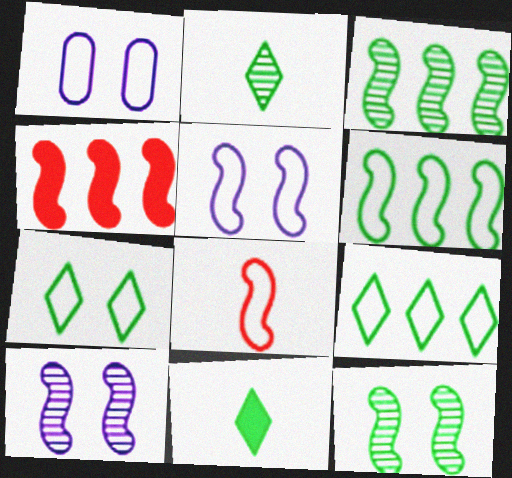[[1, 2, 4], 
[1, 8, 9], 
[5, 6, 8]]